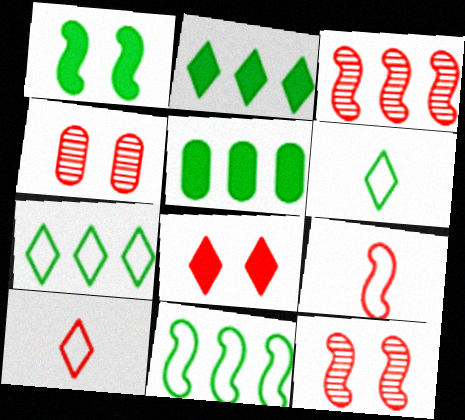[]